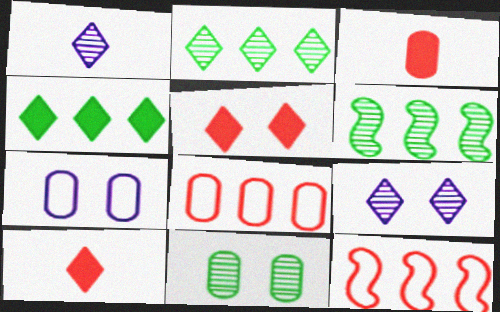[[6, 7, 10]]